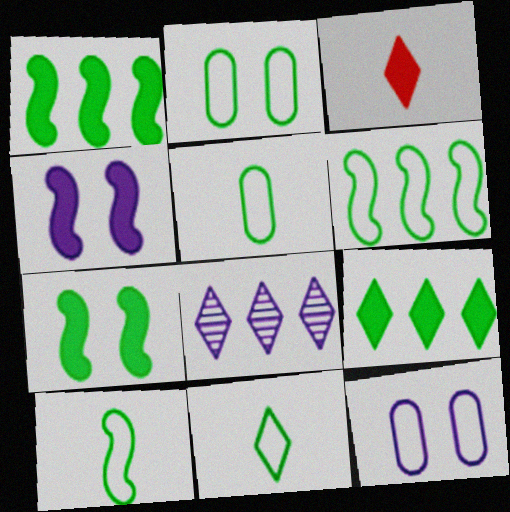[[2, 6, 11], 
[5, 10, 11]]